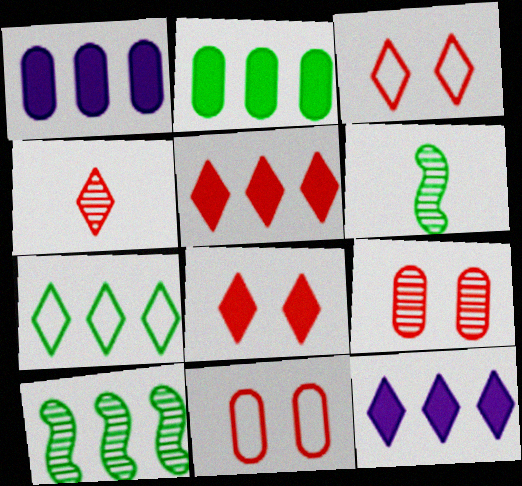[[1, 3, 6], 
[2, 7, 10], 
[3, 4, 5], 
[6, 11, 12]]